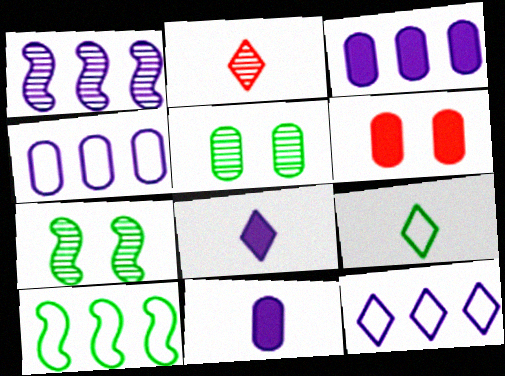[[1, 2, 5], 
[1, 3, 12], 
[1, 6, 9], 
[2, 8, 9]]